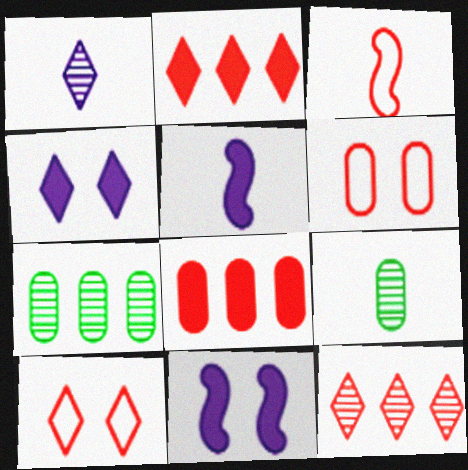[[3, 4, 7], 
[5, 7, 10]]